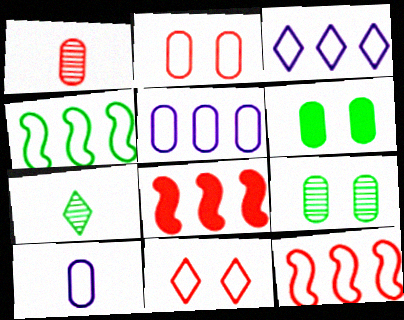[[1, 5, 6], 
[1, 8, 11], 
[4, 6, 7], 
[4, 10, 11]]